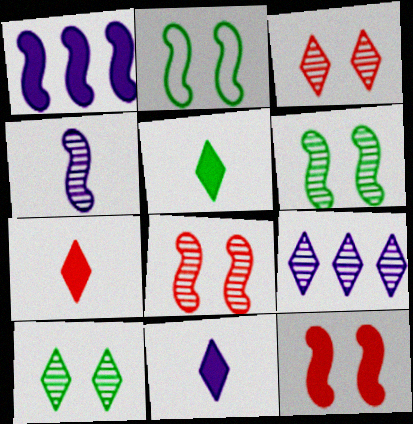[[5, 7, 11]]